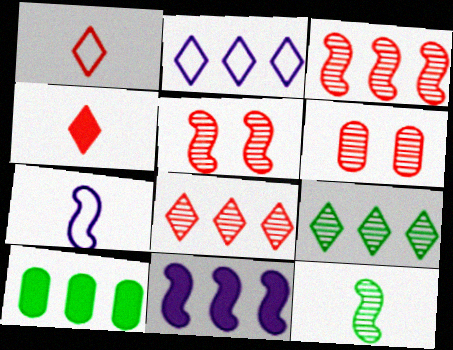[[2, 3, 10]]